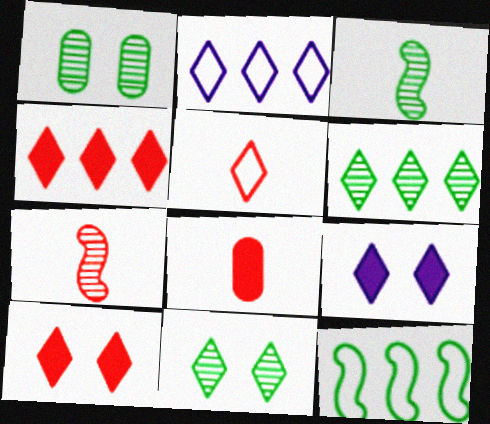[[1, 3, 6], 
[2, 4, 6], 
[5, 6, 9], 
[5, 7, 8]]